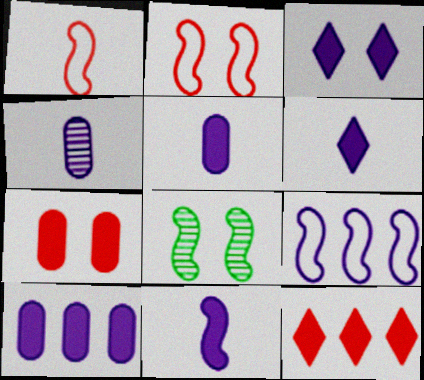[[3, 4, 9], 
[3, 10, 11], 
[5, 6, 11]]